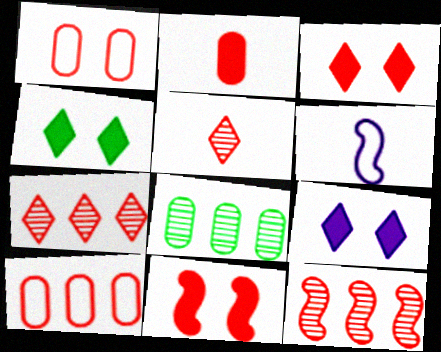[[3, 4, 9], 
[3, 6, 8], 
[5, 10, 11]]